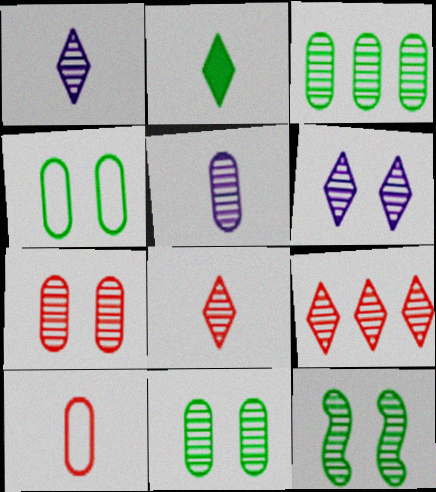[[3, 5, 7], 
[5, 9, 12], 
[6, 7, 12]]